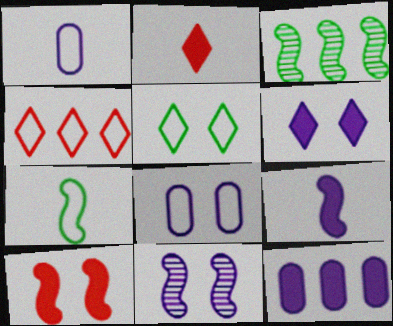[[2, 3, 8], 
[3, 4, 12], 
[4, 7, 8], 
[6, 8, 11], 
[6, 9, 12]]